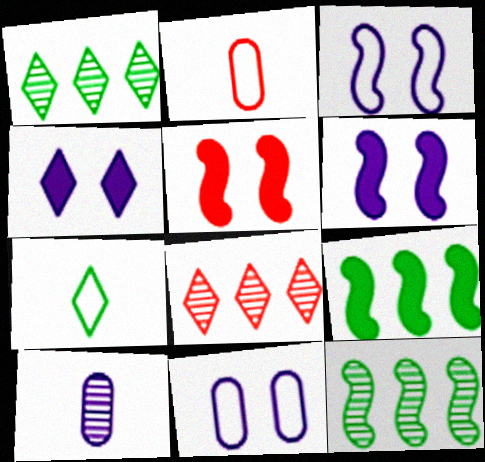[[1, 2, 6], 
[2, 4, 12], 
[2, 5, 8], 
[4, 7, 8]]